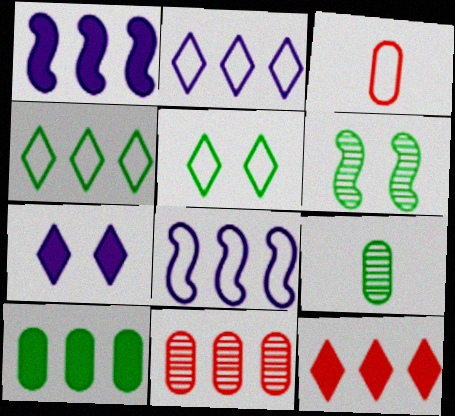[[1, 4, 11], 
[1, 10, 12], 
[3, 5, 8]]